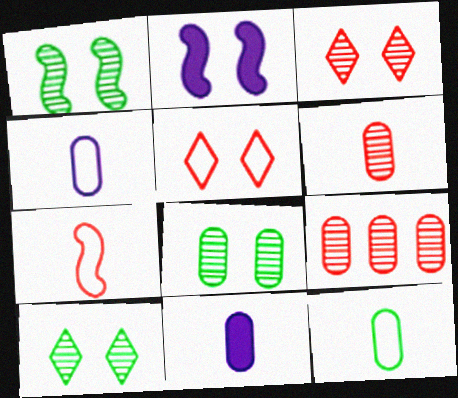[[1, 8, 10], 
[2, 5, 8], 
[6, 11, 12]]